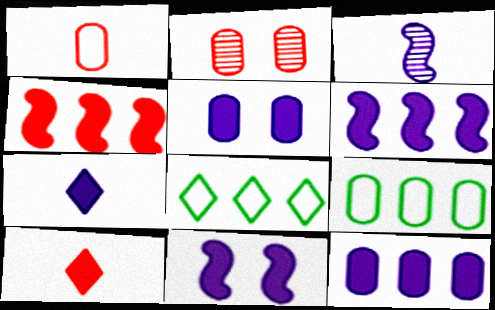[[5, 6, 7], 
[7, 11, 12]]